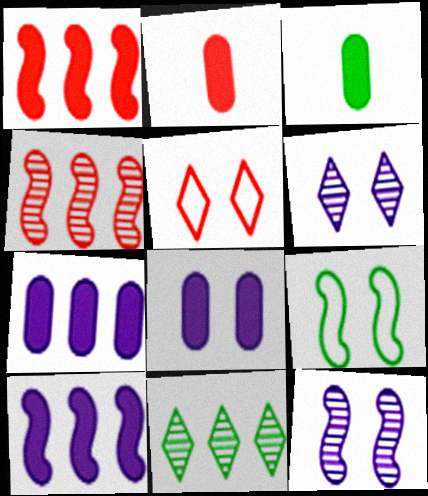[[2, 4, 5], 
[3, 9, 11]]